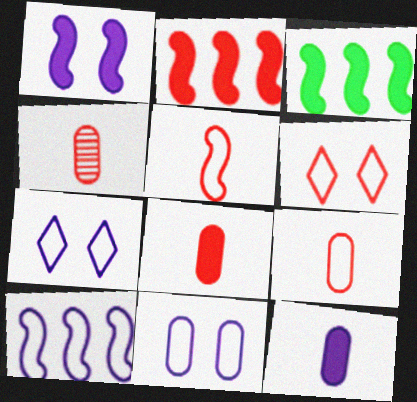[[2, 4, 6], 
[3, 4, 7], 
[4, 8, 9]]